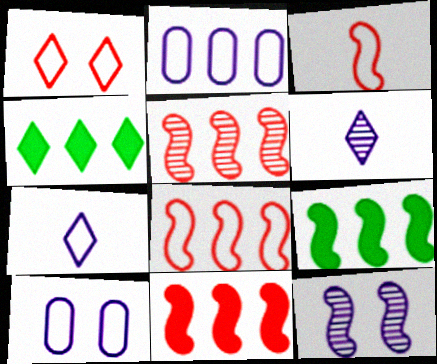[[1, 4, 6], 
[2, 4, 5], 
[3, 9, 12], 
[5, 8, 11]]